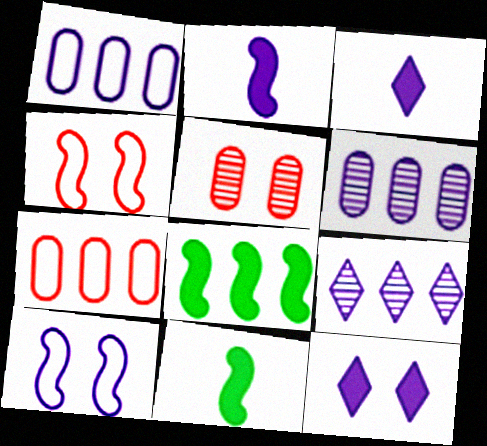[[3, 6, 10], 
[7, 8, 9]]